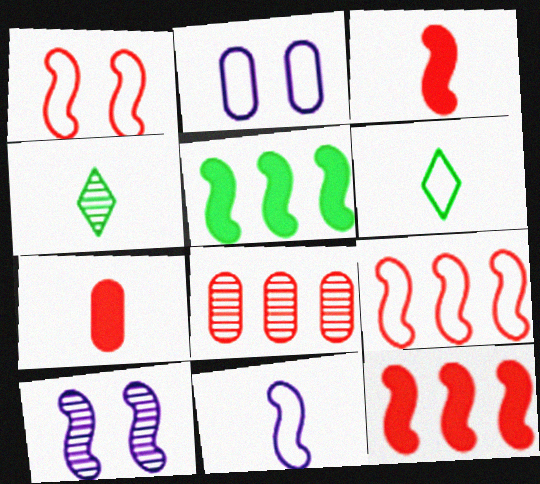[[2, 4, 12], 
[2, 6, 9], 
[4, 7, 11], 
[4, 8, 10]]